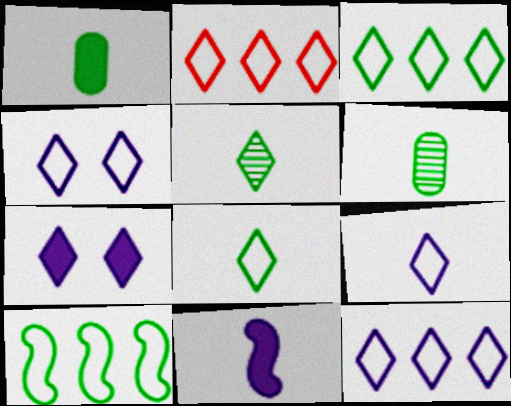[[2, 3, 12], 
[2, 4, 8], 
[2, 5, 7], 
[4, 9, 12]]